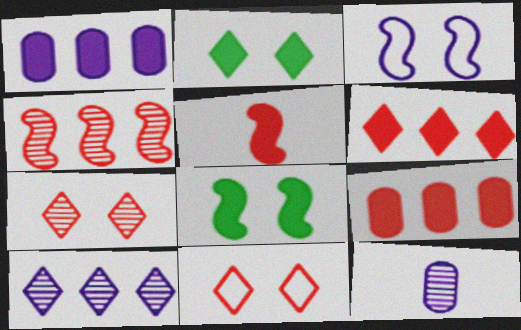[[1, 2, 5]]